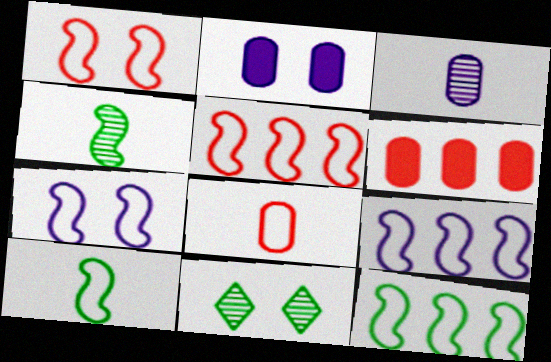[[1, 2, 11], 
[1, 9, 10], 
[5, 7, 10], 
[5, 9, 12]]